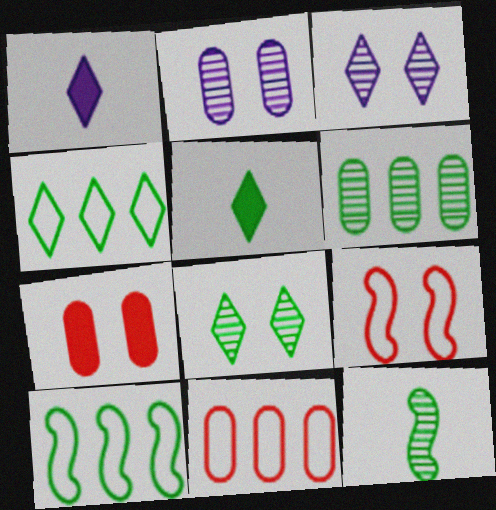[[1, 6, 9], 
[4, 5, 8], 
[6, 8, 12]]